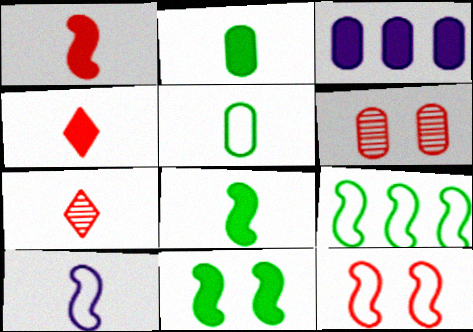[[2, 7, 10], 
[3, 4, 11], 
[3, 5, 6], 
[9, 10, 12]]